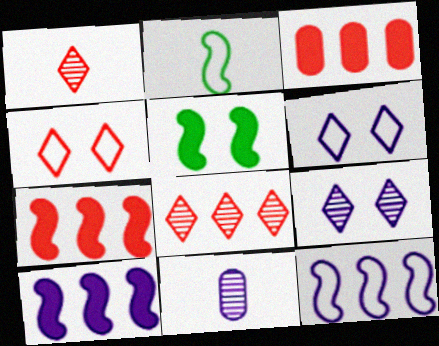[[2, 3, 9], 
[6, 10, 11]]